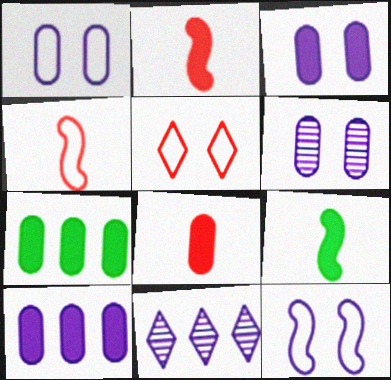[[1, 3, 6], 
[3, 7, 8]]